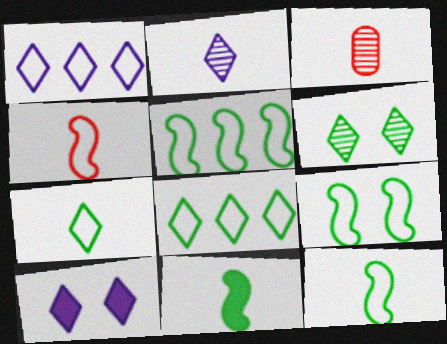[[1, 2, 10], 
[3, 5, 10], 
[5, 9, 12]]